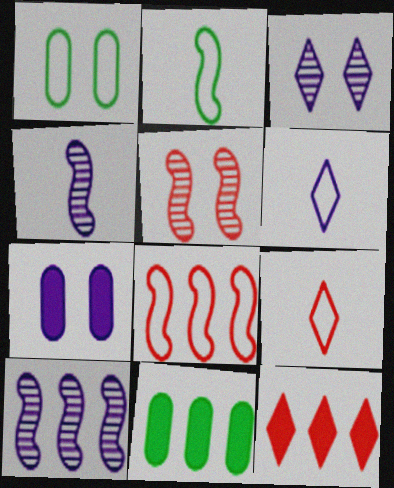[[1, 4, 12], 
[1, 6, 8], 
[5, 6, 11], 
[6, 7, 10]]